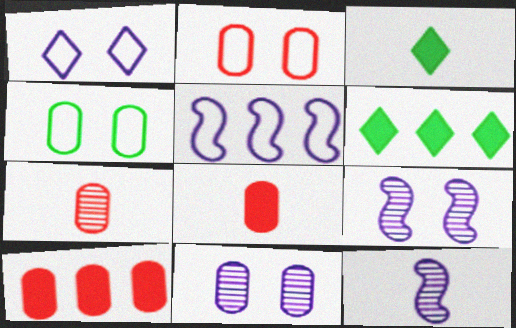[[2, 6, 12], 
[2, 7, 10]]